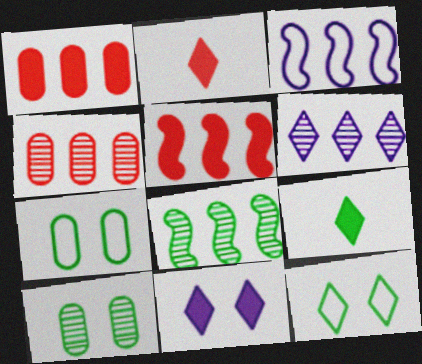[[2, 3, 10], 
[2, 6, 12], 
[3, 5, 8], 
[4, 6, 8], 
[7, 8, 9]]